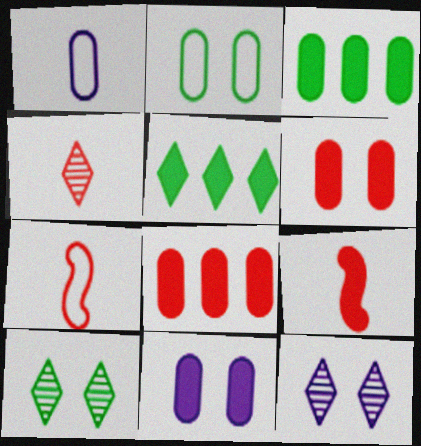[[3, 7, 12], 
[5, 9, 11]]